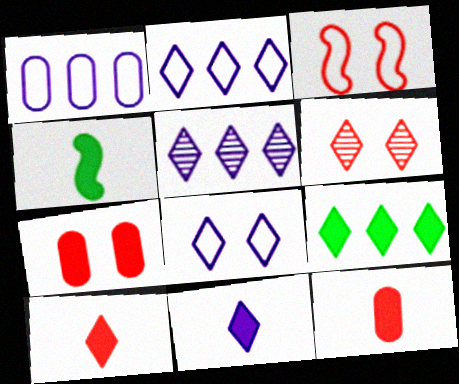[[1, 4, 6], 
[3, 6, 7], 
[4, 11, 12], 
[5, 8, 11]]